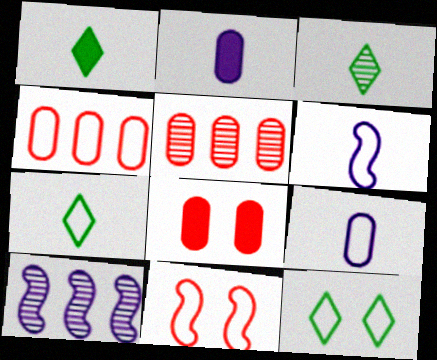[[1, 3, 7], 
[4, 6, 12], 
[7, 8, 10]]